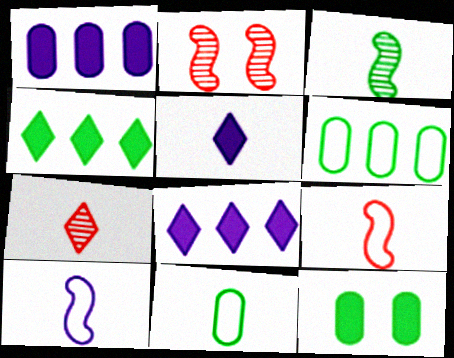[[2, 5, 6], 
[2, 8, 11]]